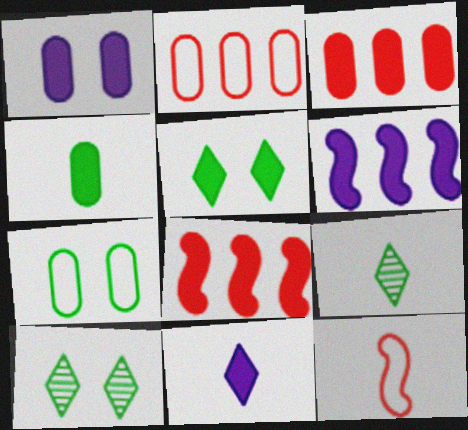[[1, 3, 4], 
[1, 6, 11]]